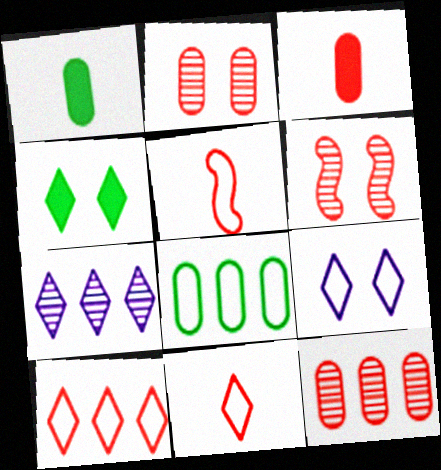[[3, 6, 10], 
[4, 7, 11], 
[5, 8, 9]]